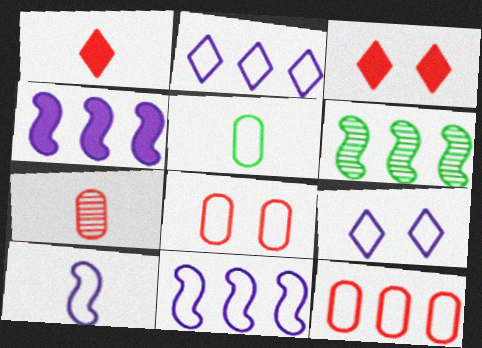[]